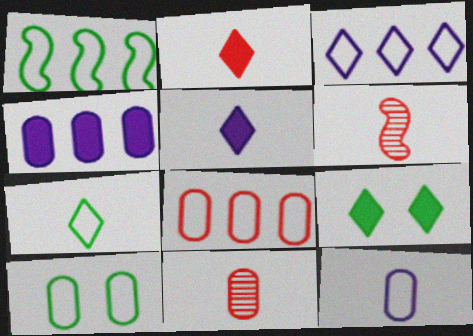[[1, 3, 8], 
[1, 7, 10], 
[4, 10, 11], 
[8, 10, 12]]